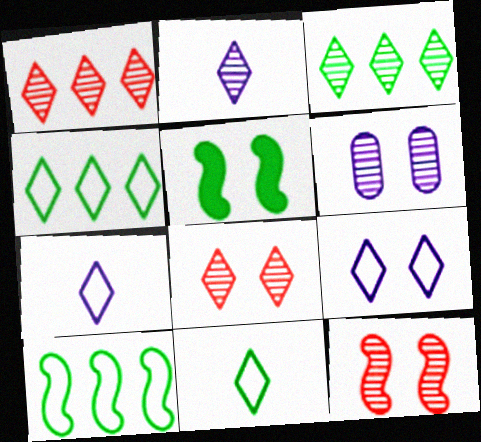[[2, 3, 8]]